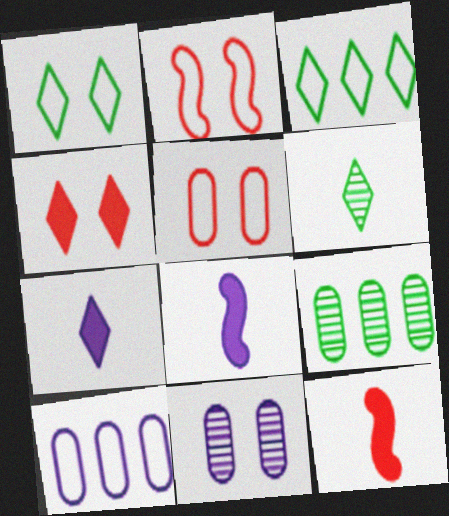[[2, 7, 9], 
[3, 11, 12]]